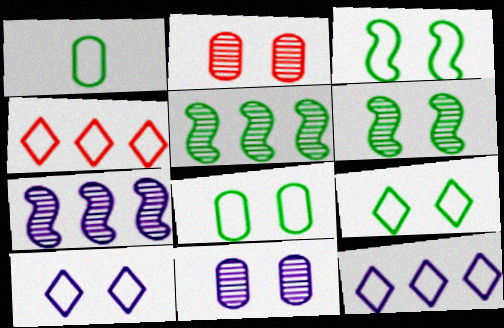[[3, 8, 9]]